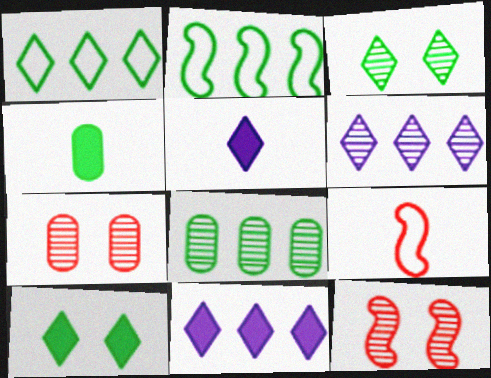[[2, 3, 4], 
[2, 5, 7]]